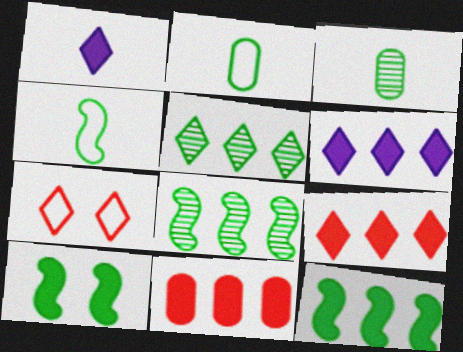[[1, 5, 7], 
[1, 10, 11], 
[2, 5, 10], 
[4, 8, 10], 
[6, 11, 12]]